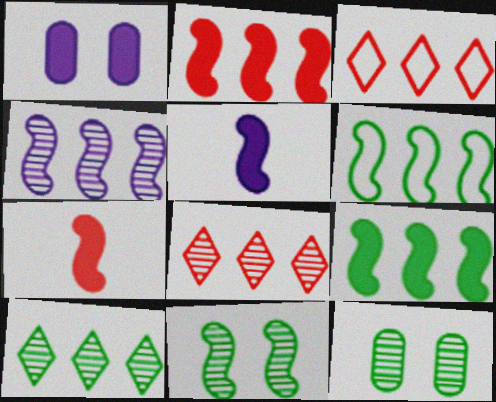[[2, 4, 6], 
[3, 5, 12]]